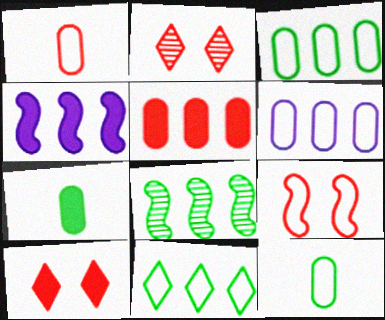[[2, 4, 12], 
[4, 7, 10]]